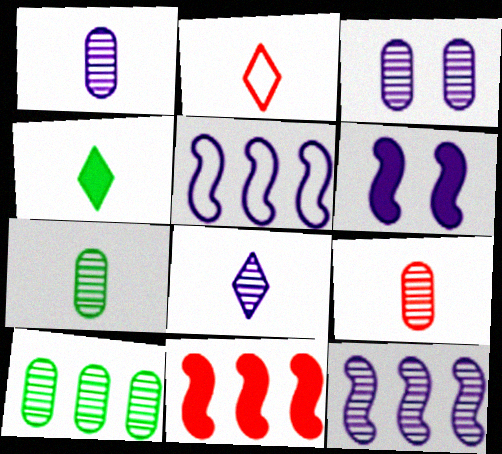[[1, 7, 9], 
[2, 4, 8], 
[2, 6, 10], 
[3, 8, 12], 
[3, 9, 10]]